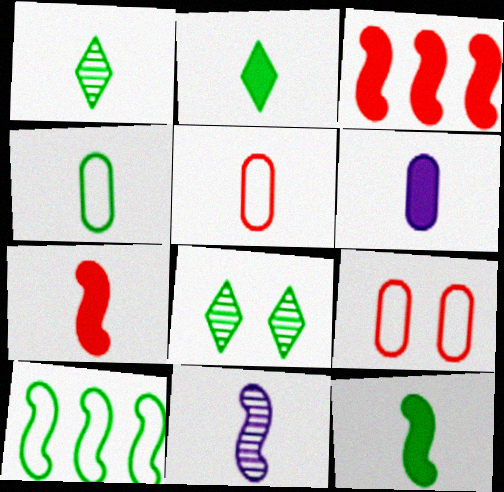[[1, 4, 12], 
[2, 5, 11], 
[2, 6, 7]]